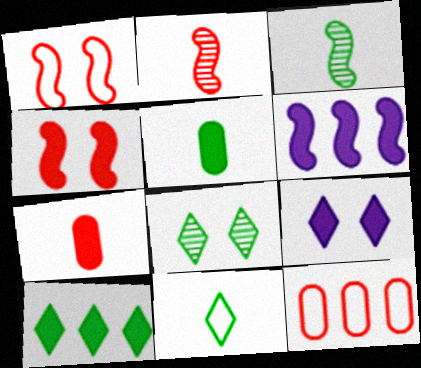[[1, 3, 6], 
[3, 5, 11], 
[3, 9, 12], 
[8, 10, 11]]